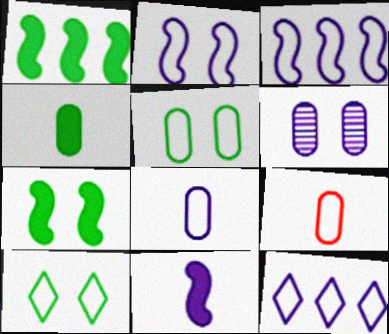[[2, 8, 12], 
[3, 9, 10], 
[6, 11, 12]]